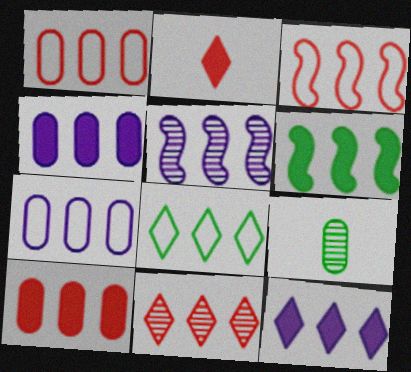[[3, 5, 6], 
[3, 7, 8], 
[3, 10, 11], 
[5, 7, 12], 
[5, 8, 10], 
[6, 7, 11], 
[6, 10, 12], 
[8, 11, 12]]